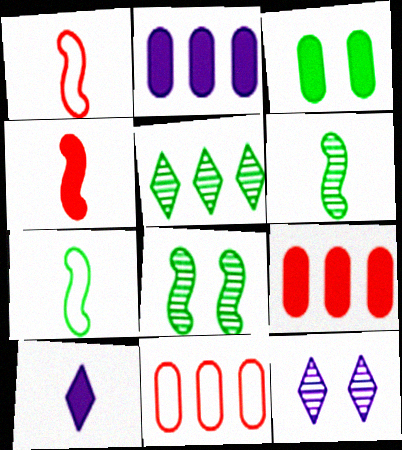[[3, 5, 7], 
[7, 9, 12], 
[8, 10, 11]]